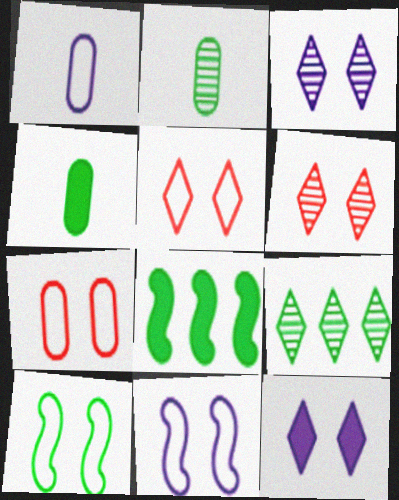[[1, 6, 8], 
[4, 9, 10]]